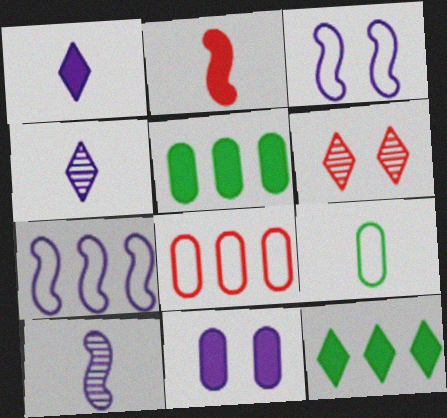[[2, 4, 9], 
[2, 6, 8], 
[2, 11, 12], 
[4, 7, 11]]